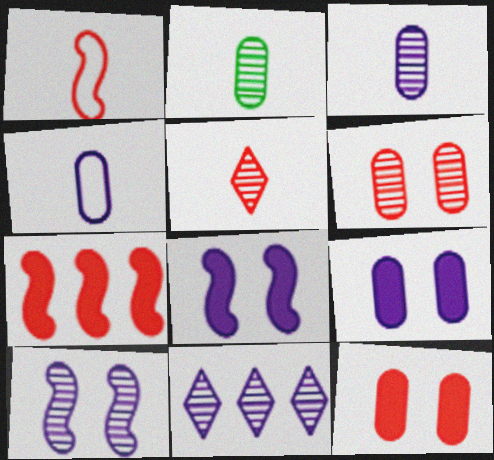[[3, 10, 11], 
[4, 8, 11]]